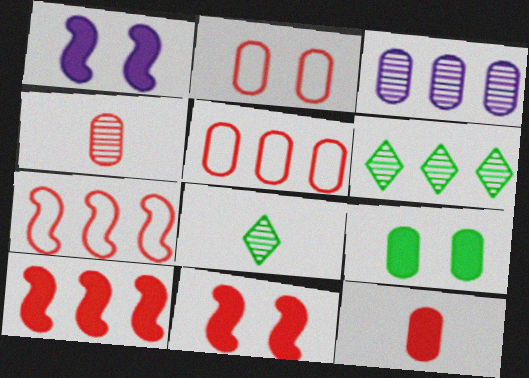[[1, 5, 8]]